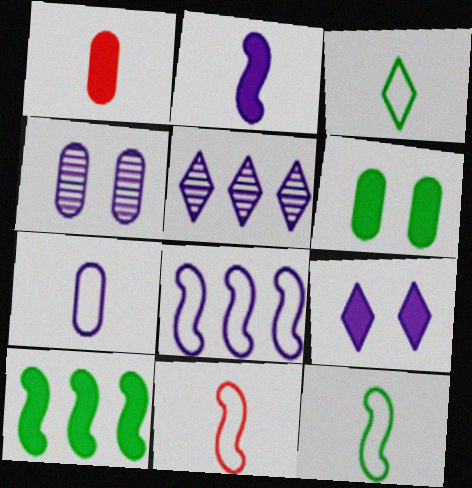[[1, 9, 10], 
[3, 7, 11], 
[5, 6, 11]]